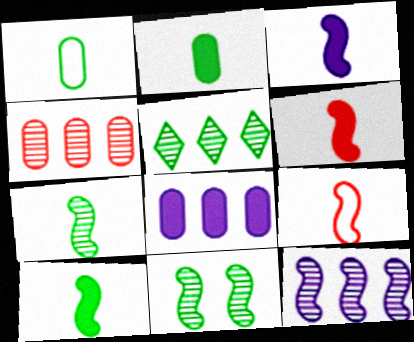[[3, 6, 10], 
[3, 7, 9], 
[4, 5, 12]]